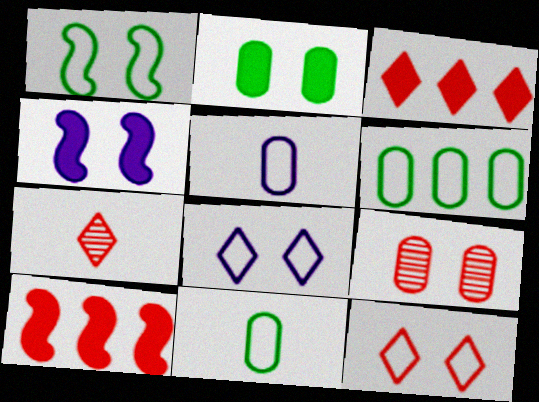[[3, 7, 12], 
[4, 6, 7]]